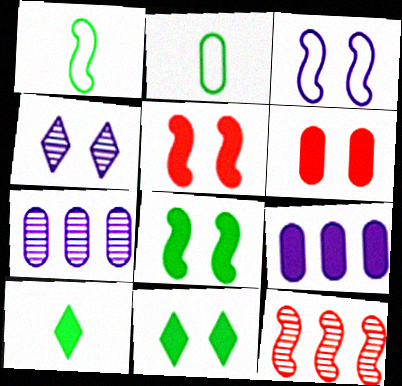[[2, 6, 7], 
[5, 9, 10]]